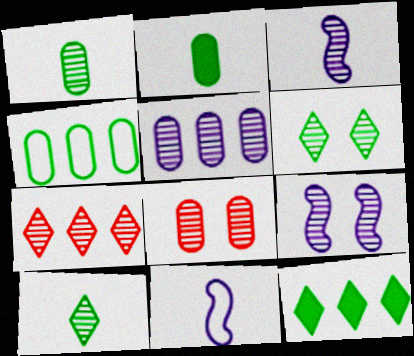[[1, 5, 8], 
[1, 7, 9], 
[6, 8, 9], 
[8, 11, 12]]